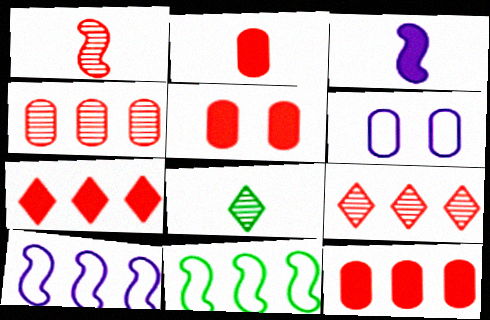[[2, 5, 12], 
[5, 8, 10]]